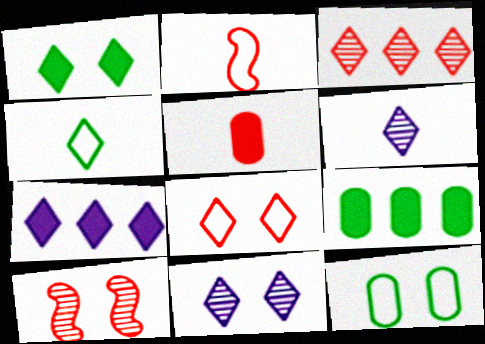[[1, 8, 11], 
[2, 9, 11]]